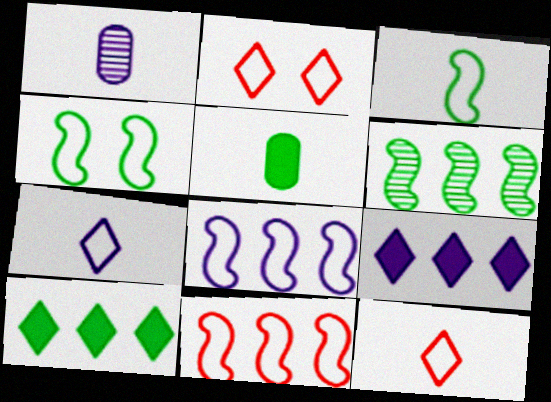[]